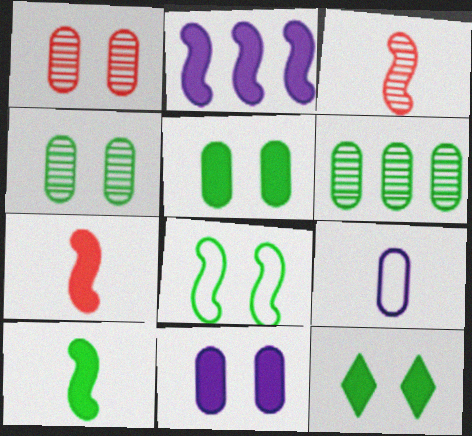[[2, 3, 8], 
[4, 8, 12]]